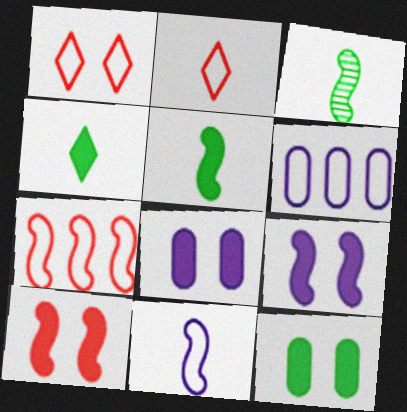[[3, 7, 9]]